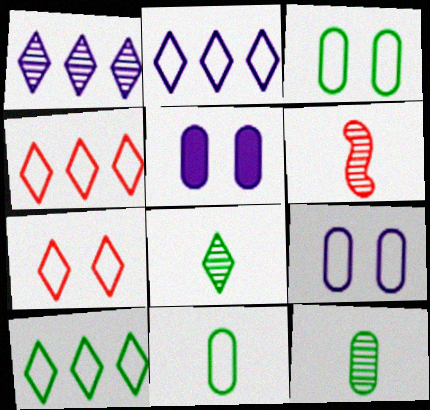[[2, 4, 10], 
[5, 6, 10]]